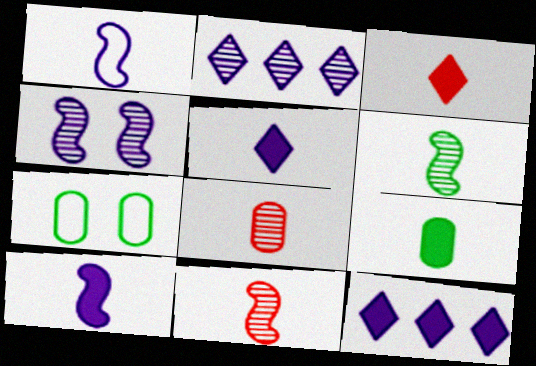[[3, 9, 10], 
[7, 11, 12]]